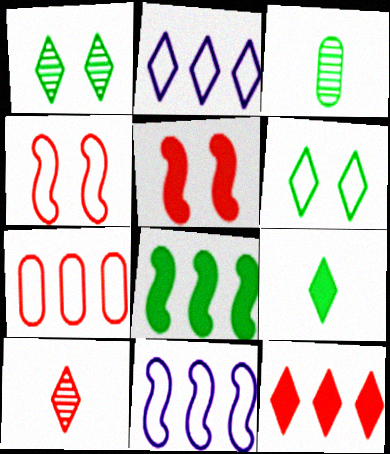[[2, 3, 5], 
[3, 6, 8], 
[5, 7, 10]]